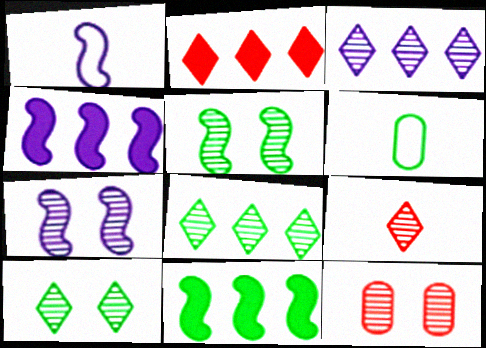[[1, 4, 7], 
[2, 6, 7], 
[3, 9, 10], 
[6, 10, 11], 
[7, 10, 12]]